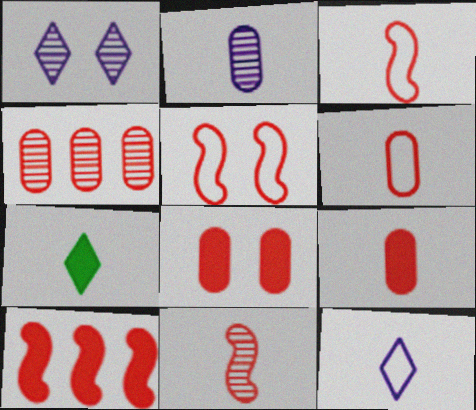[[2, 3, 7], 
[4, 6, 8], 
[5, 10, 11]]